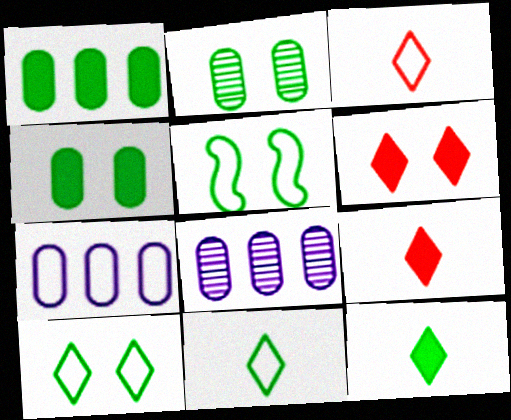[[3, 5, 7], 
[5, 8, 9]]